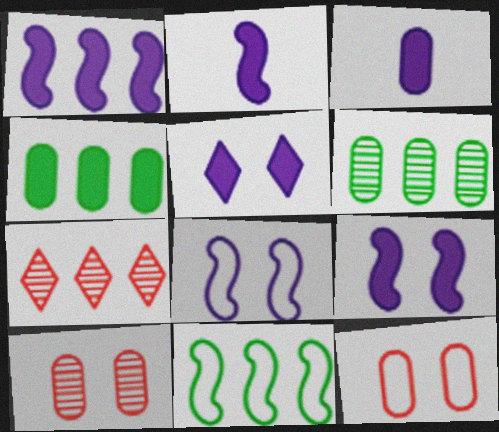[[1, 2, 9], 
[1, 3, 5], 
[3, 6, 12]]